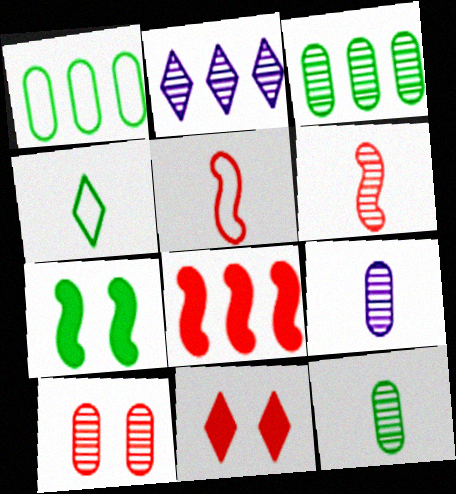[[1, 2, 8], 
[2, 4, 11], 
[3, 4, 7], 
[3, 9, 10]]